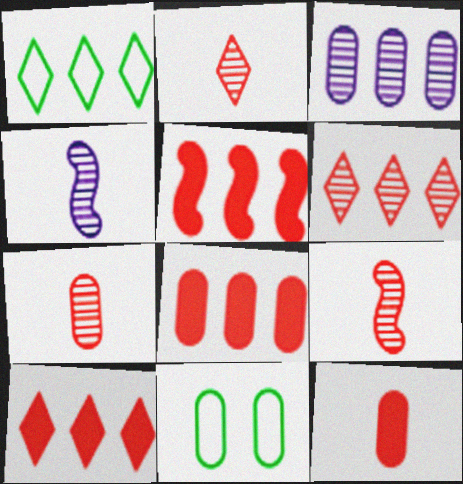[[1, 3, 5], 
[2, 7, 9], 
[3, 11, 12], 
[4, 10, 11], 
[5, 8, 10]]